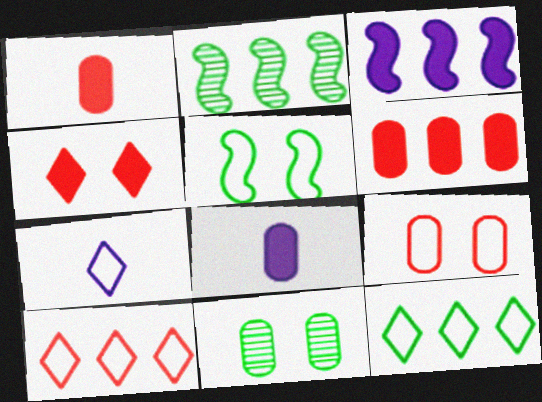[]